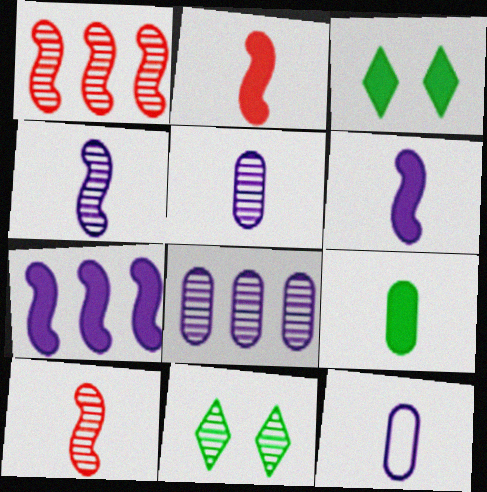[[1, 3, 12], 
[1, 5, 11], 
[8, 10, 11]]